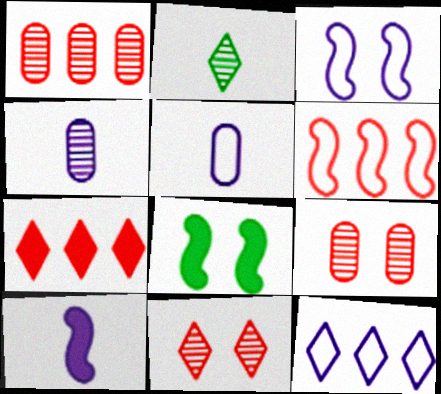[[1, 6, 7], 
[3, 5, 12]]